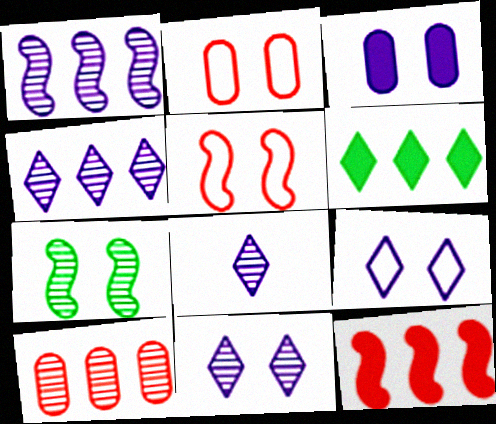[[4, 8, 11], 
[7, 8, 10]]